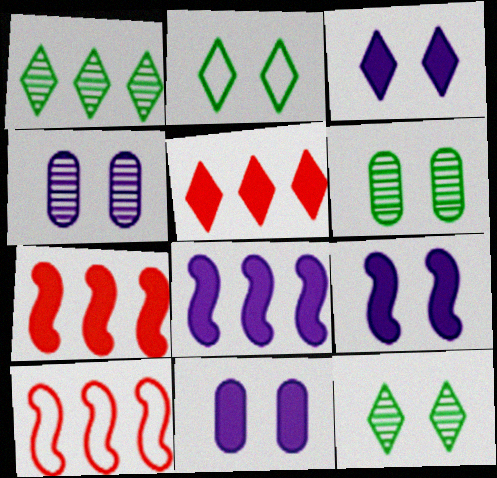[[3, 9, 11]]